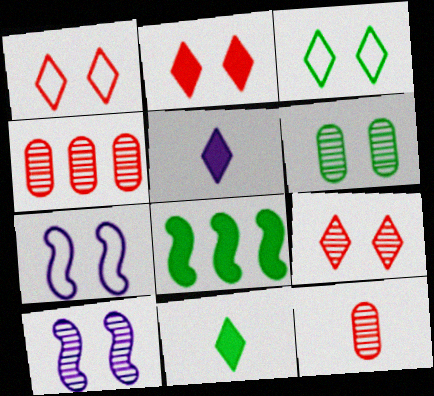[[1, 2, 9], 
[2, 6, 7], 
[4, 7, 11], 
[6, 9, 10]]